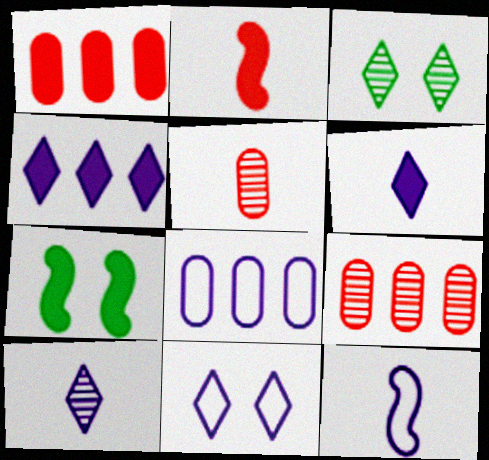[[1, 3, 12], 
[1, 6, 7], 
[2, 3, 8], 
[4, 10, 11], 
[8, 11, 12]]